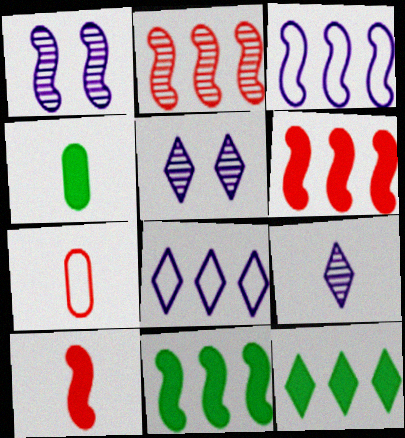[[1, 7, 12], 
[2, 3, 11], 
[5, 7, 11]]